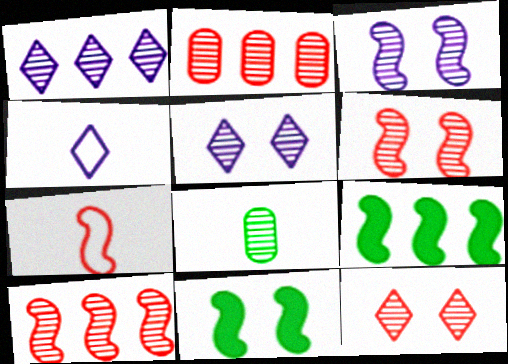[[1, 6, 8], 
[2, 4, 11], 
[3, 7, 9], 
[5, 8, 10]]